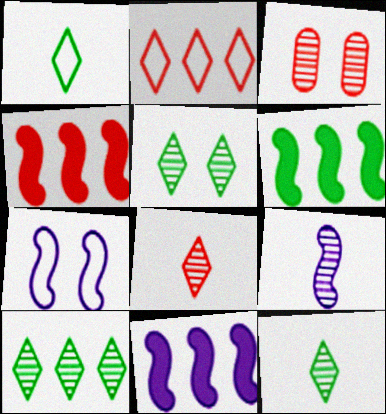[[1, 3, 11], 
[3, 9, 10], 
[4, 6, 11], 
[5, 10, 12], 
[7, 9, 11]]